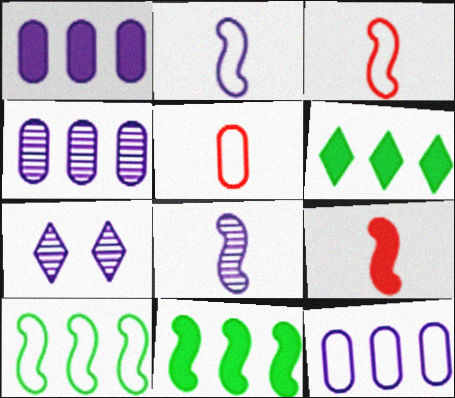[[1, 2, 7], 
[1, 4, 12], 
[4, 7, 8], 
[5, 7, 11]]